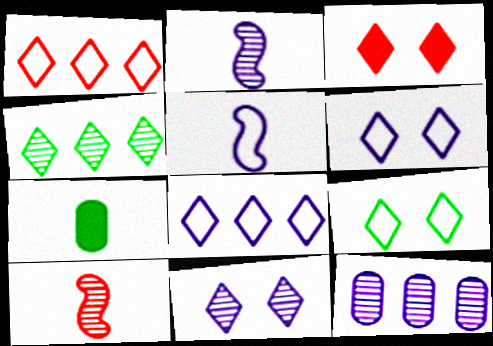[[2, 11, 12], 
[3, 9, 11]]